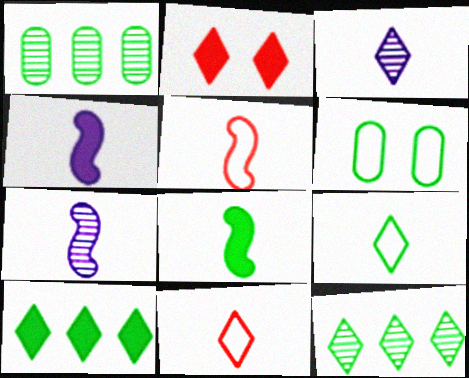[[5, 7, 8], 
[6, 8, 12]]